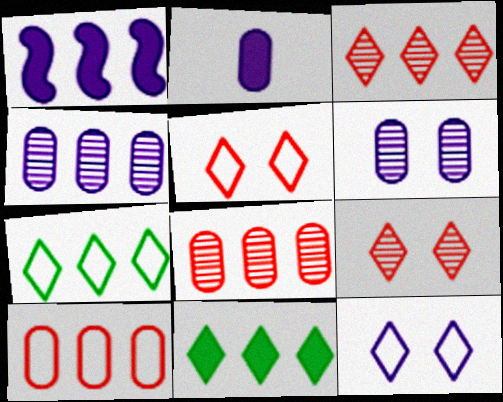[[1, 7, 8]]